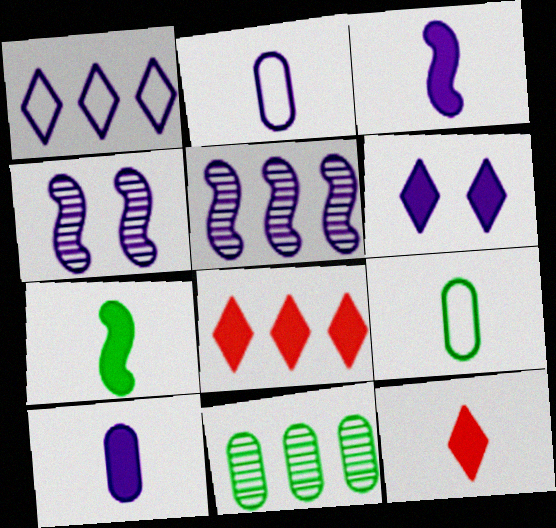[[1, 4, 10], 
[2, 5, 6], 
[4, 8, 9], 
[7, 10, 12]]